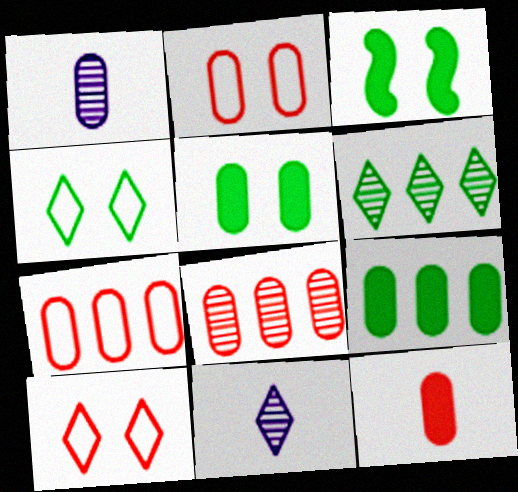[[1, 2, 9], 
[1, 5, 7], 
[2, 8, 12], 
[3, 7, 11]]